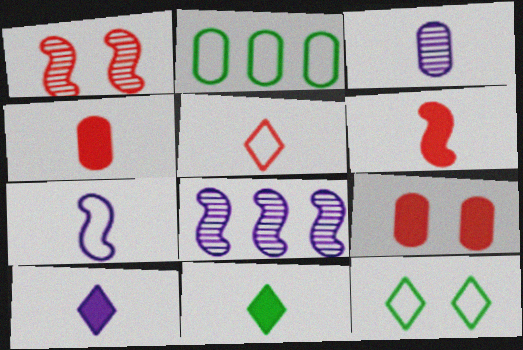[[1, 2, 10], 
[2, 3, 9], 
[3, 7, 10], 
[4, 8, 12]]